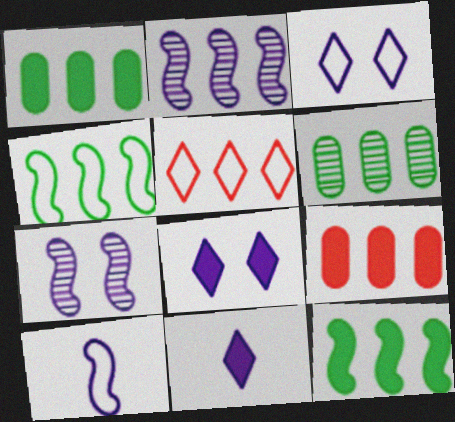[[1, 2, 5]]